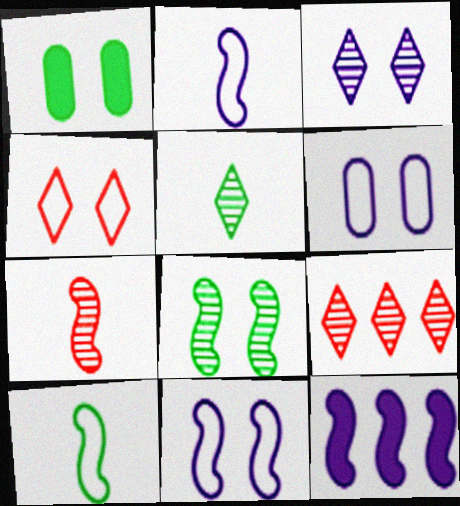[[1, 2, 9], 
[3, 5, 9]]